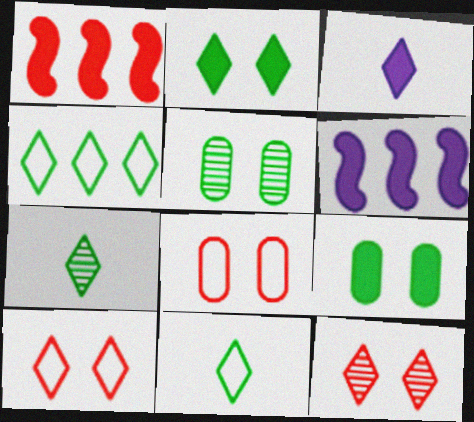[[1, 3, 9], 
[2, 4, 7], 
[3, 4, 12], 
[6, 7, 8]]